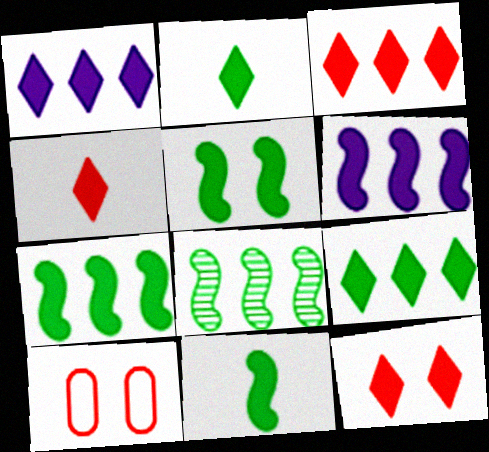[[1, 2, 12], 
[1, 3, 9], 
[3, 4, 12], 
[5, 7, 11]]